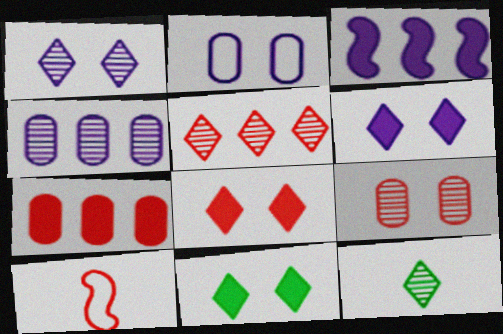[[1, 5, 12], 
[4, 10, 11], 
[6, 8, 11]]